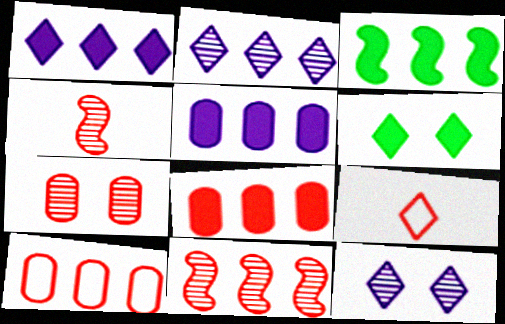[[1, 3, 8], 
[2, 3, 10], 
[2, 6, 9]]